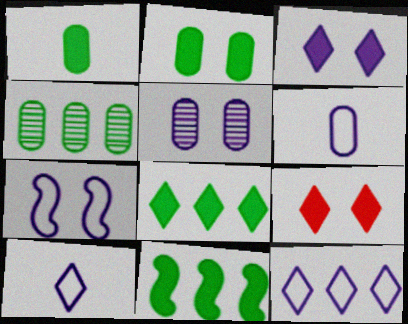[[3, 5, 7], 
[6, 7, 12]]